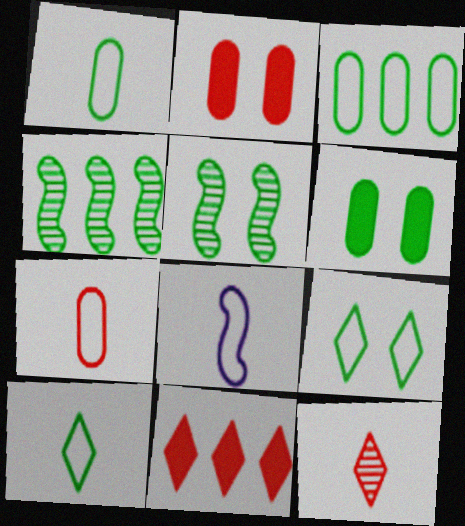[[4, 6, 10], 
[5, 6, 9], 
[7, 8, 10]]